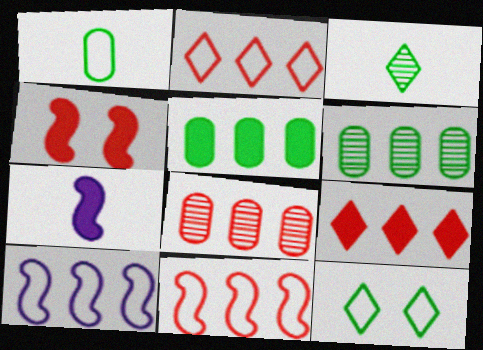[[6, 9, 10], 
[7, 8, 12], 
[8, 9, 11]]